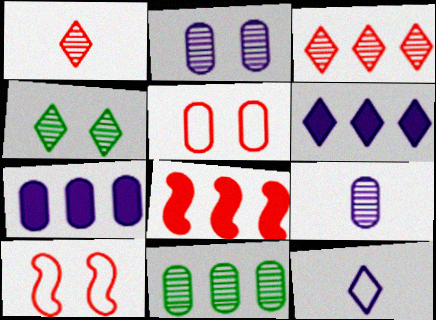[[1, 5, 8]]